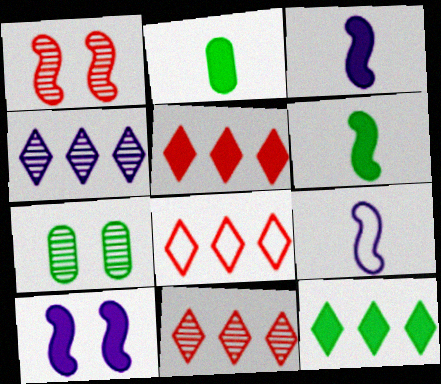[[2, 5, 10], 
[3, 7, 8], 
[4, 8, 12], 
[5, 7, 9], 
[5, 8, 11]]